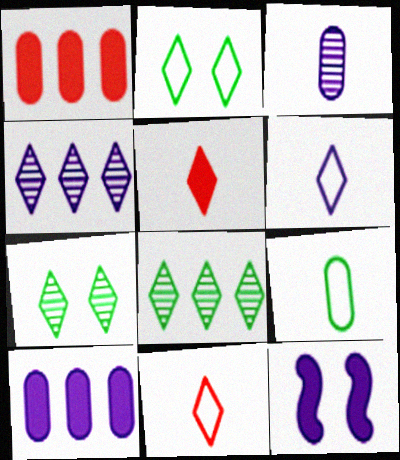[[2, 4, 5]]